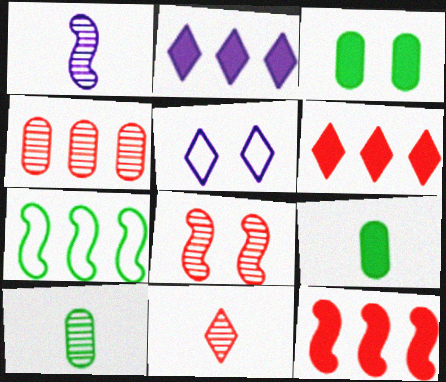[[1, 10, 11], 
[2, 4, 7], 
[3, 5, 8], 
[4, 8, 11], 
[5, 10, 12]]